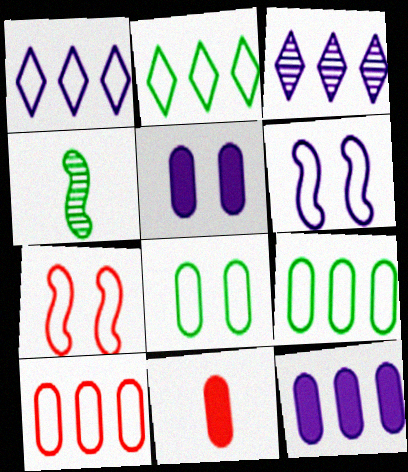[]